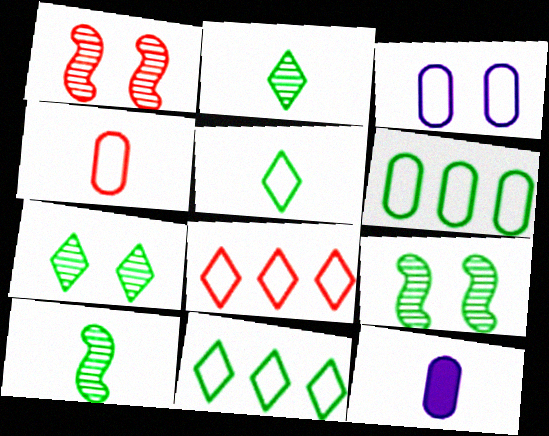[[1, 11, 12], 
[3, 4, 6], 
[8, 9, 12]]